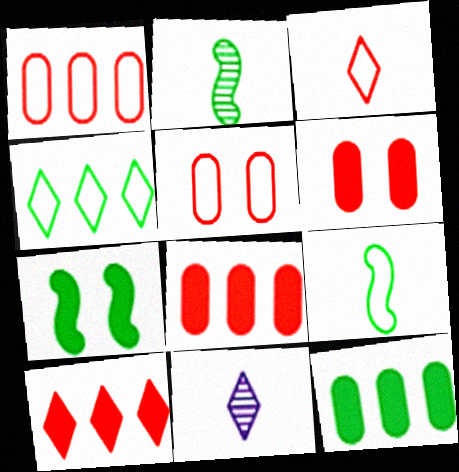[[1, 7, 11]]